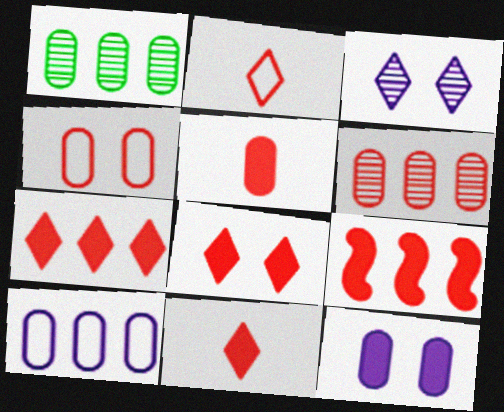[[4, 5, 6], 
[5, 8, 9], 
[7, 8, 11]]